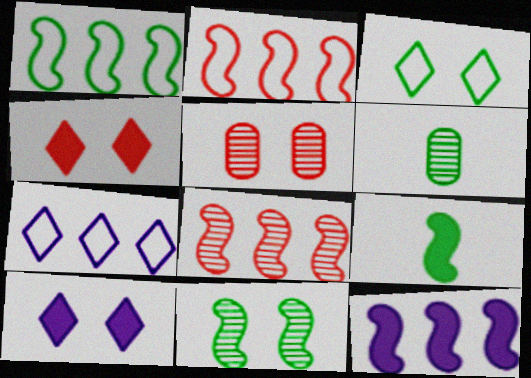[[1, 8, 12], 
[1, 9, 11], 
[2, 6, 10], 
[5, 7, 9]]